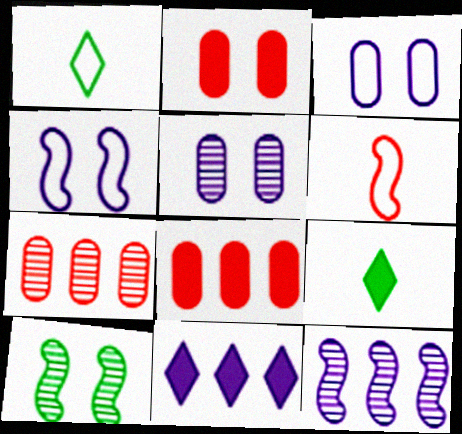[[1, 2, 12], 
[4, 7, 9]]